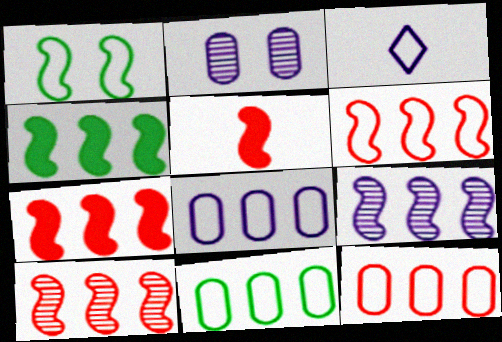[[1, 3, 12], 
[1, 5, 9], 
[4, 6, 9], 
[6, 7, 10], 
[8, 11, 12]]